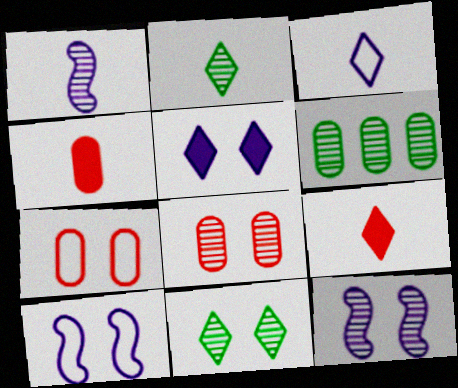[[2, 3, 9], 
[6, 9, 10], 
[8, 11, 12]]